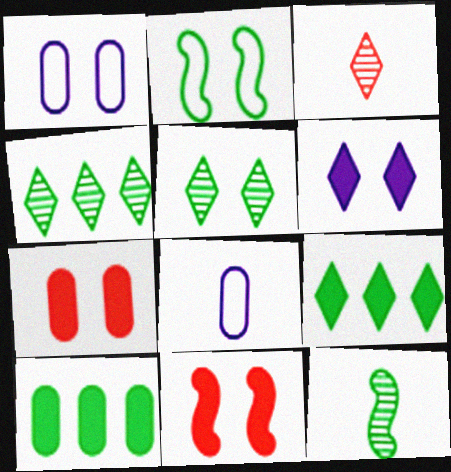[[1, 5, 11], 
[4, 8, 11]]